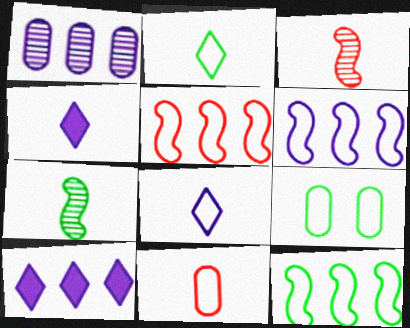[[1, 6, 10], 
[2, 9, 12], 
[3, 9, 10], 
[4, 7, 11], 
[5, 6, 12], 
[5, 8, 9]]